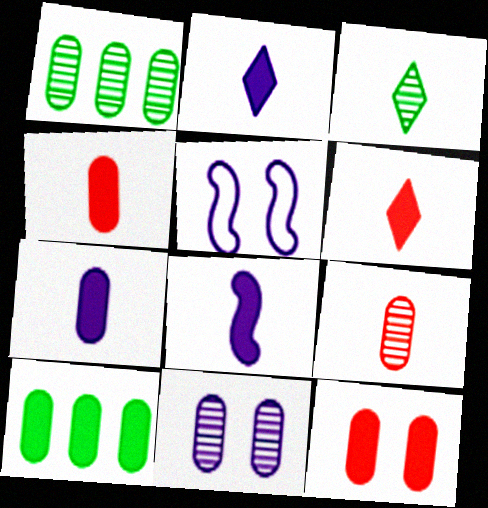[[1, 5, 6], 
[1, 9, 11], 
[2, 7, 8], 
[7, 10, 12]]